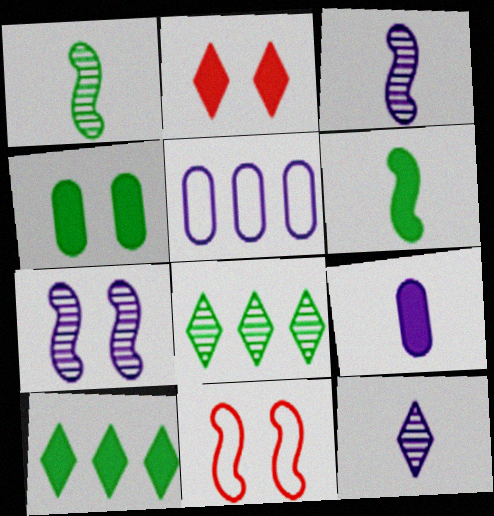[[1, 2, 5], 
[4, 6, 10], 
[8, 9, 11]]